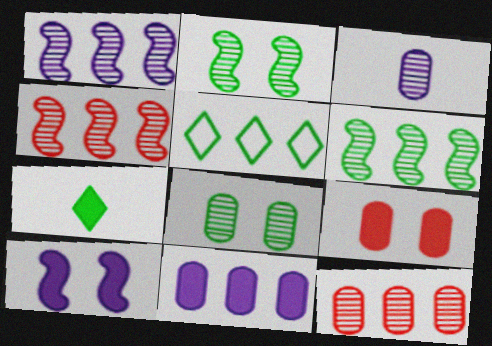[[1, 4, 6], 
[3, 8, 12], 
[4, 5, 11]]